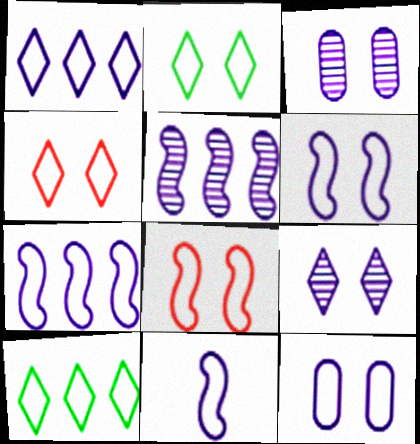[[1, 11, 12], 
[2, 8, 12], 
[6, 7, 11]]